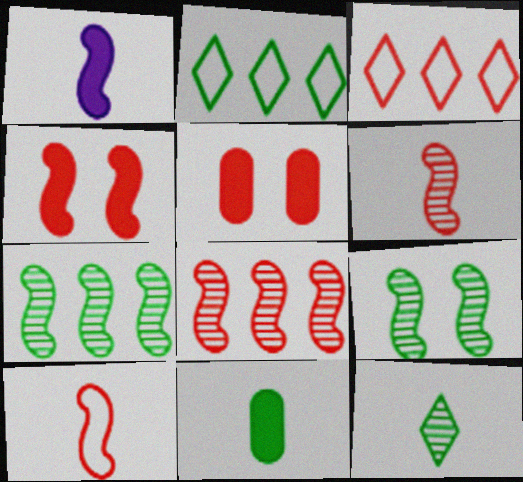[[2, 9, 11], 
[3, 5, 6], 
[4, 8, 10]]